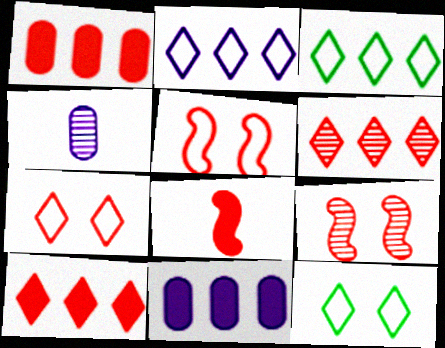[]